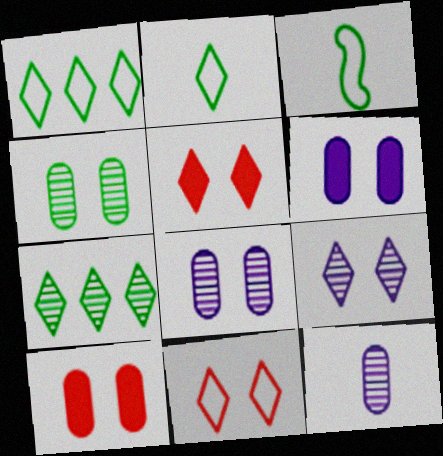[]